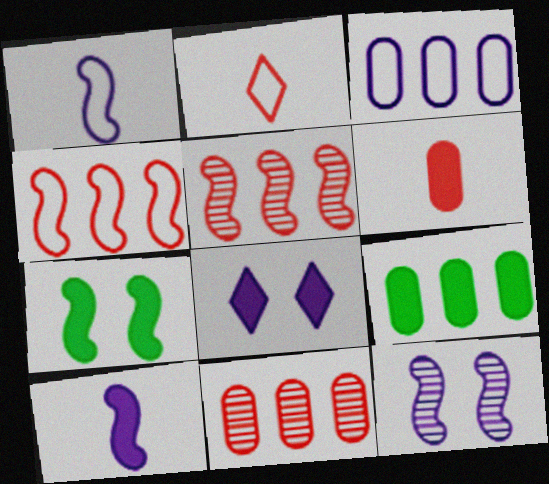[[1, 5, 7], 
[2, 9, 12], 
[3, 9, 11]]